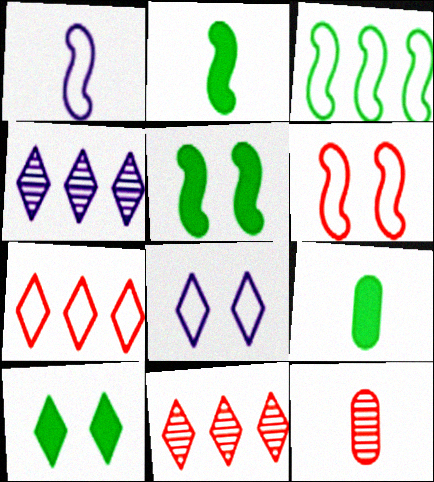[[1, 3, 6], 
[4, 6, 9]]